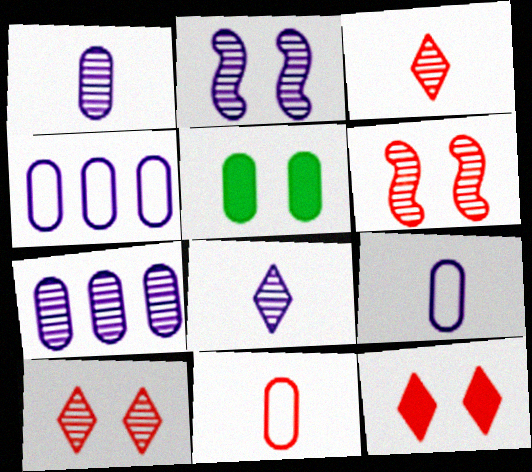[[2, 7, 8], 
[5, 7, 11]]